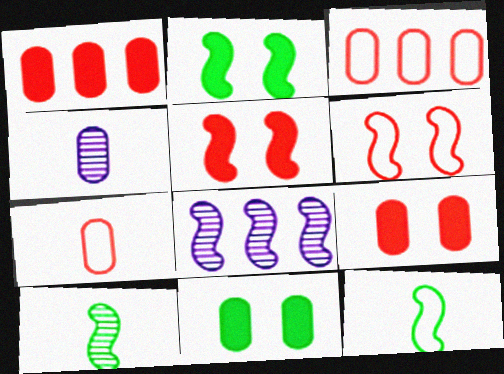[[3, 4, 11], 
[5, 8, 12]]